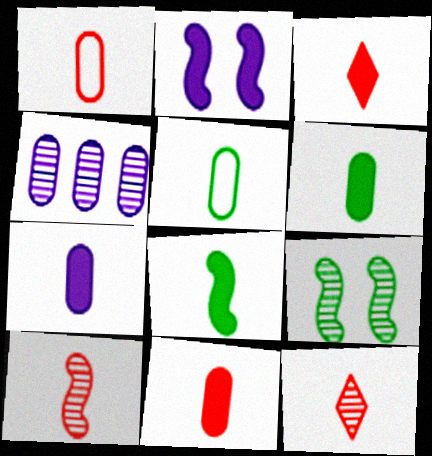[[1, 3, 10], 
[3, 7, 8], 
[4, 9, 12], 
[6, 7, 11]]